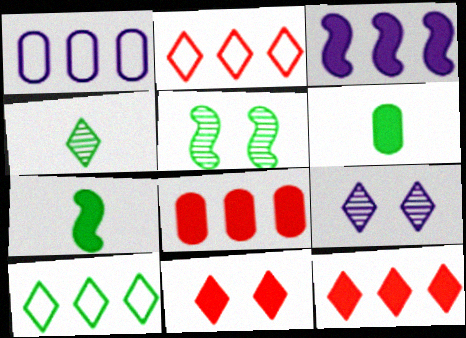[[3, 6, 11], 
[5, 6, 10]]